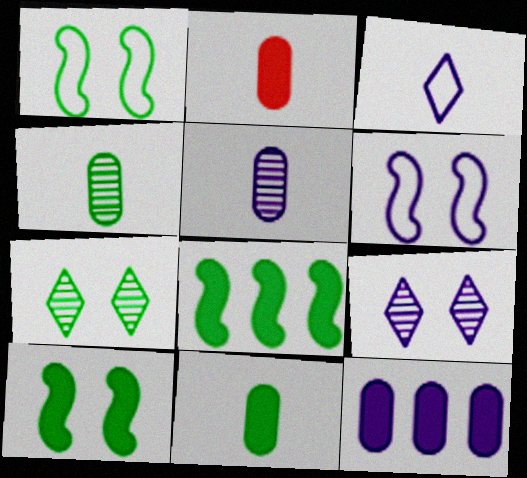[]